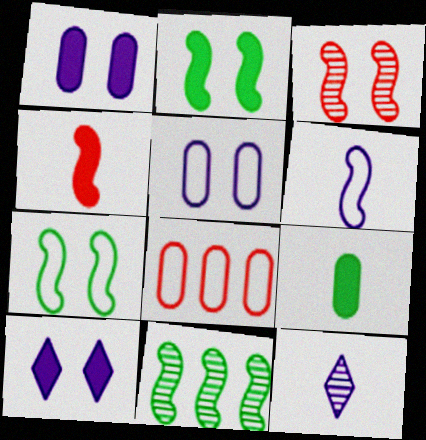[[2, 8, 12]]